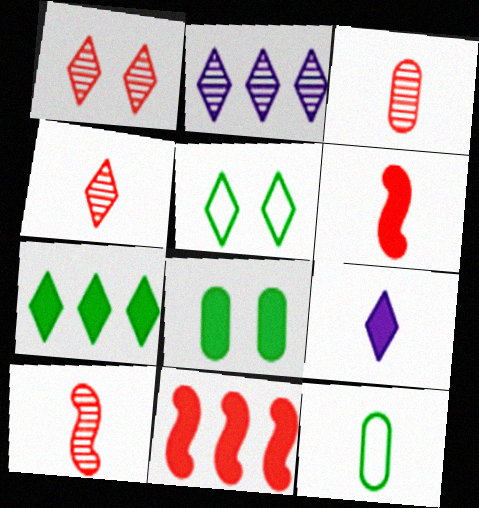[[3, 4, 10], 
[8, 9, 11], 
[9, 10, 12]]